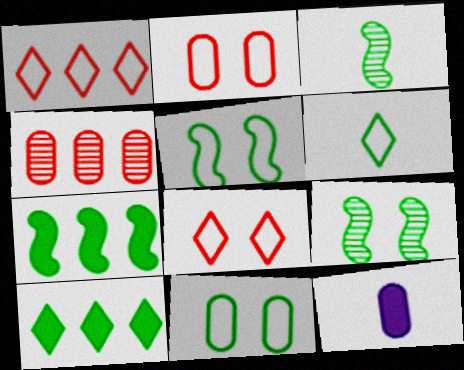[[1, 9, 12], 
[3, 5, 7], 
[3, 10, 11], 
[4, 11, 12]]